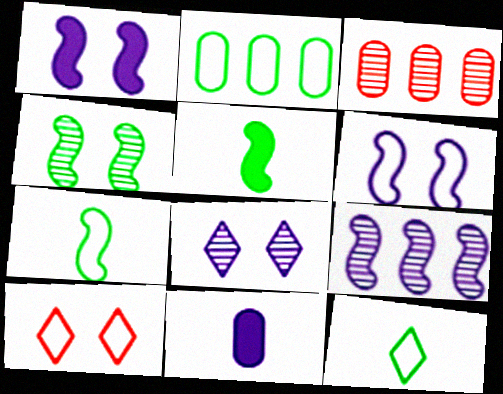[[1, 3, 12]]